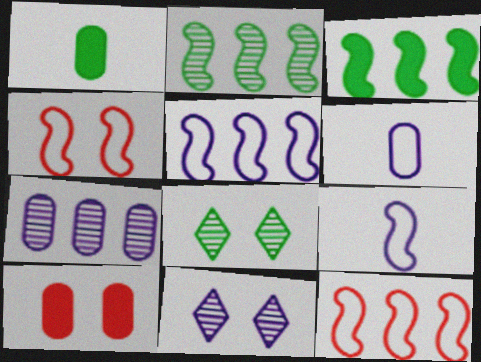[[1, 11, 12]]